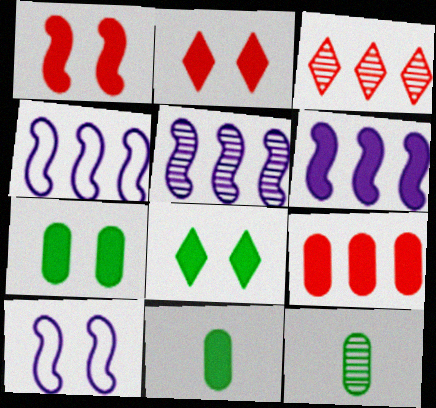[[2, 4, 12], 
[2, 6, 11], 
[3, 10, 11], 
[4, 5, 6]]